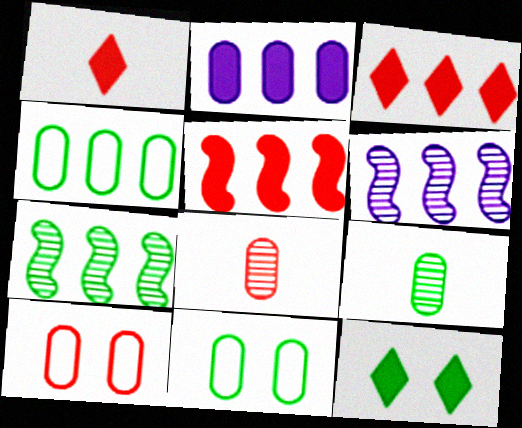[[1, 6, 11], 
[2, 8, 11], 
[2, 9, 10], 
[3, 4, 6]]